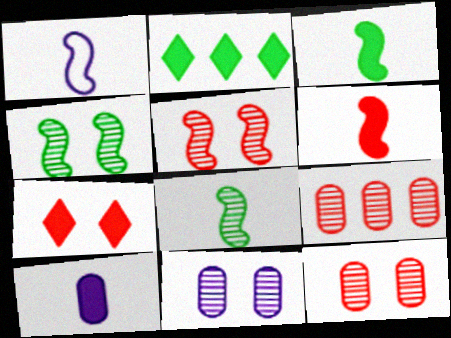[[1, 2, 12], 
[1, 6, 8]]